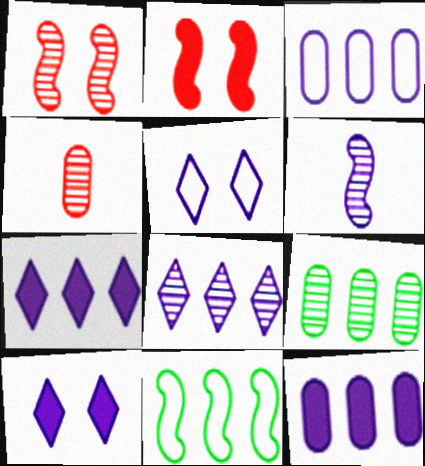[[2, 6, 11], 
[3, 6, 10], 
[4, 10, 11], 
[5, 6, 12]]